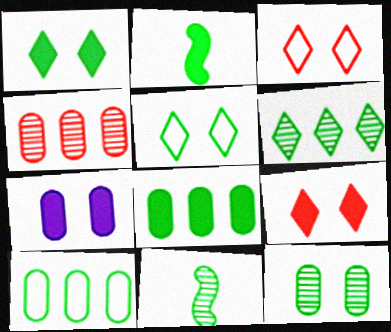[[1, 2, 8], 
[1, 10, 11], 
[5, 8, 11], 
[6, 11, 12]]